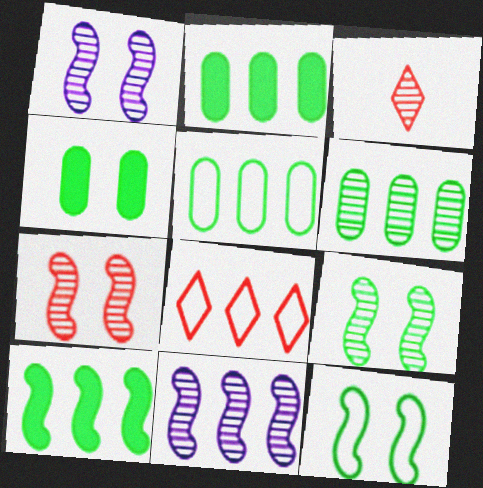[[1, 3, 6], 
[1, 7, 9], 
[2, 5, 6], 
[2, 8, 11]]